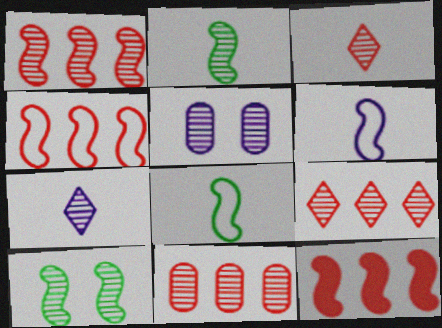[[1, 4, 12], 
[1, 9, 11], 
[2, 5, 9], 
[6, 10, 12], 
[7, 10, 11]]